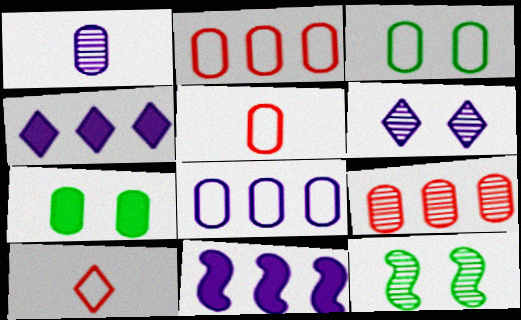[[1, 2, 7], 
[3, 5, 8], 
[4, 5, 12]]